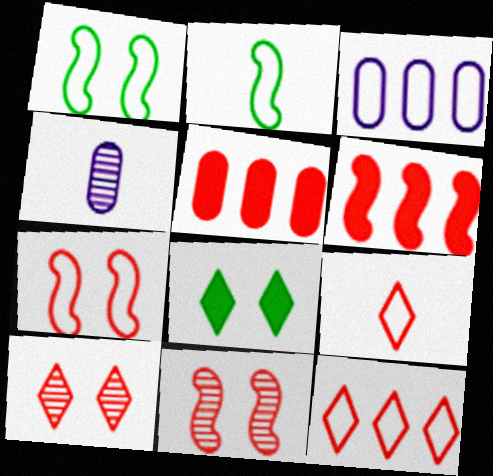[[1, 3, 9], 
[5, 9, 11]]